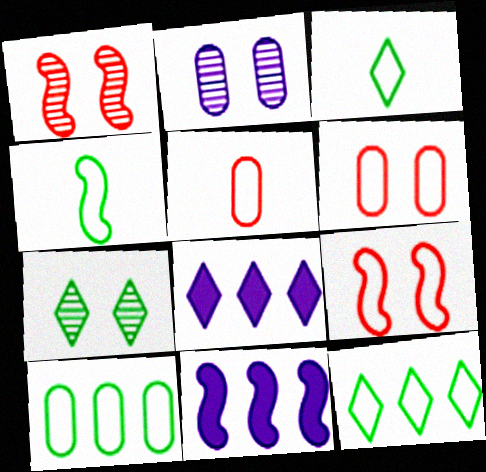[[1, 2, 7], 
[1, 4, 11], 
[5, 7, 11]]